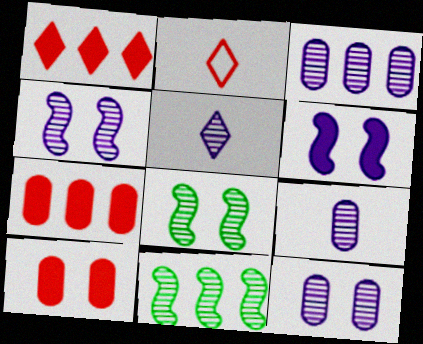[[3, 4, 5], 
[3, 9, 12]]